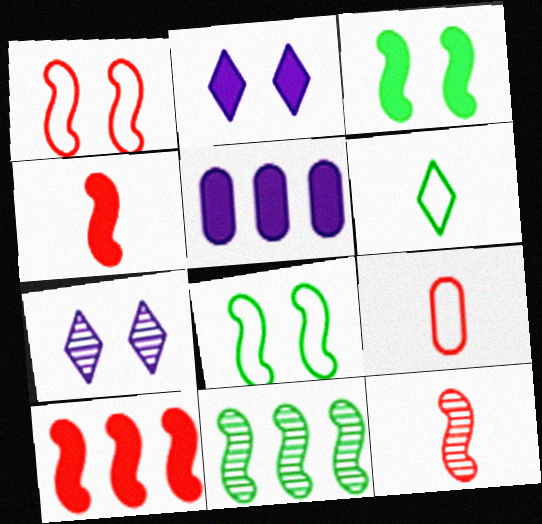[[1, 10, 12], 
[2, 9, 11]]